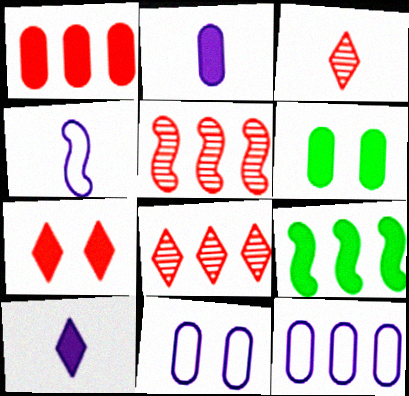[[1, 2, 6], 
[2, 7, 9], 
[3, 9, 11], 
[4, 6, 8], 
[8, 9, 12]]